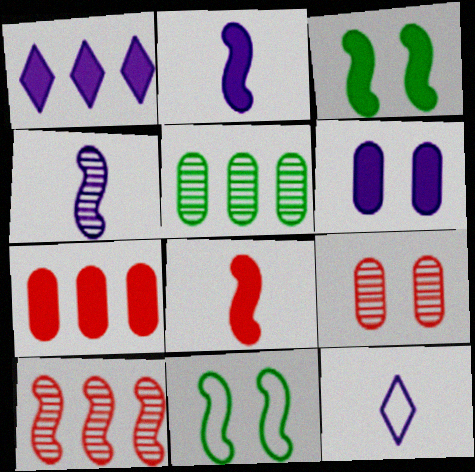[[1, 2, 6], 
[2, 10, 11]]